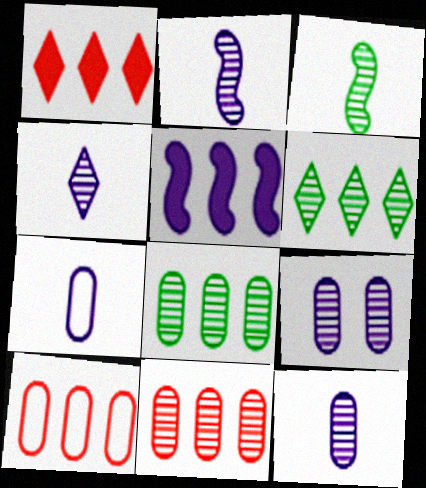[[2, 4, 12], 
[5, 6, 10]]